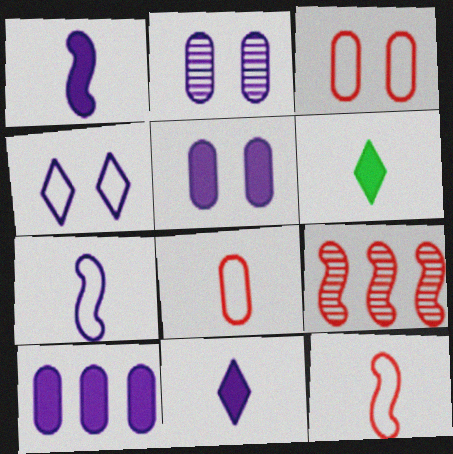[]